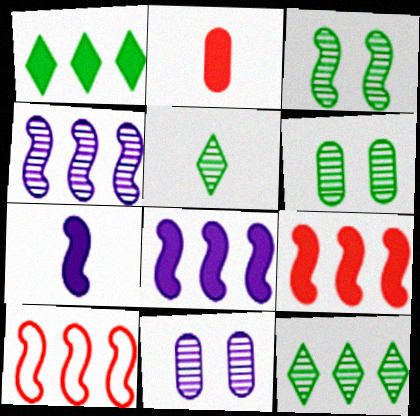[[3, 7, 10]]